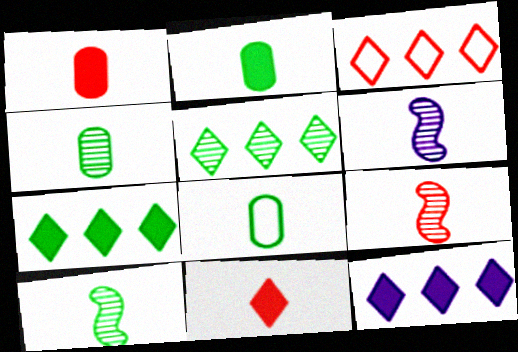[[2, 4, 8], 
[3, 5, 12], 
[6, 8, 11], 
[6, 9, 10]]